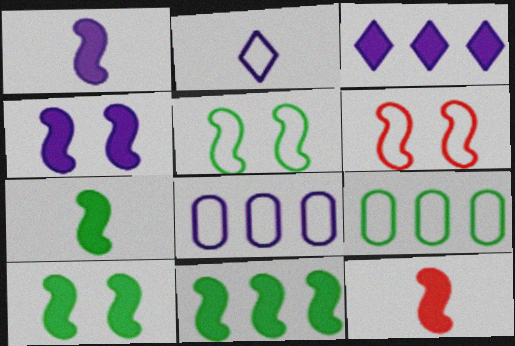[[1, 7, 12], 
[2, 6, 9], 
[4, 11, 12], 
[7, 10, 11]]